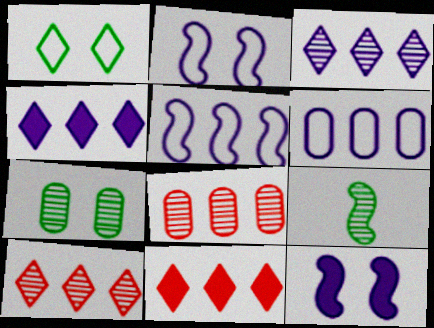[]